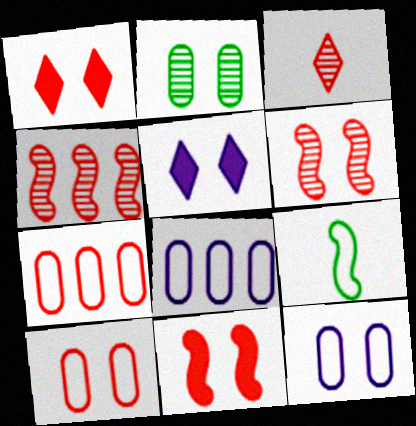[[1, 6, 10], 
[3, 7, 11]]